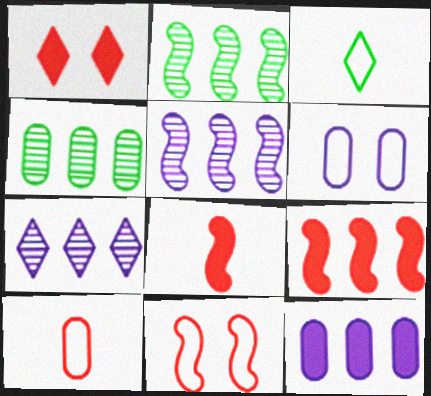[[1, 3, 7]]